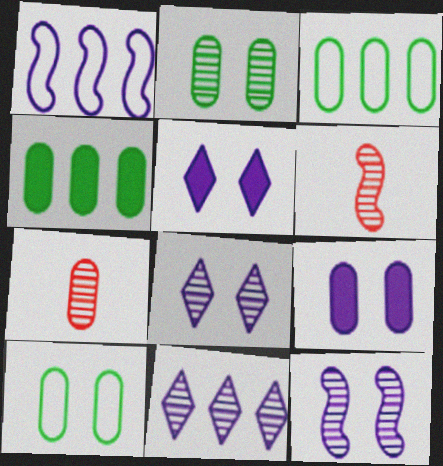[[2, 6, 11], 
[3, 5, 6], 
[3, 7, 9]]